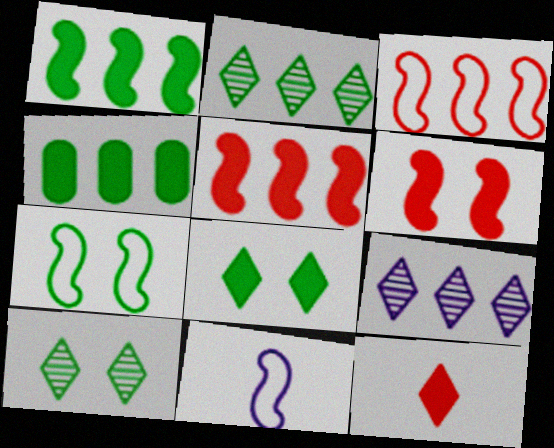[[3, 4, 9], 
[3, 7, 11]]